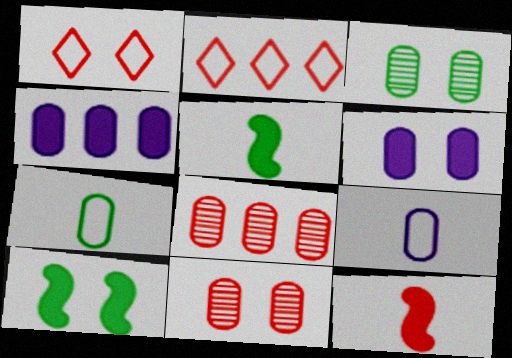[[1, 8, 12], 
[2, 11, 12], 
[4, 7, 11], 
[6, 7, 8]]